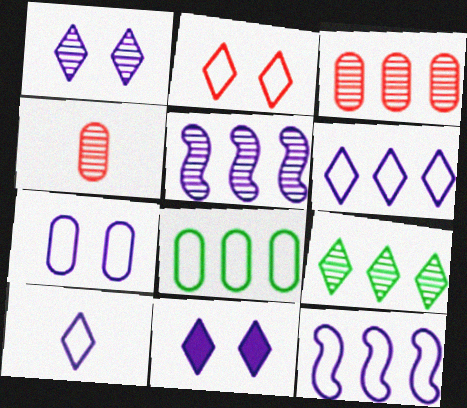[[3, 5, 9], 
[7, 10, 12]]